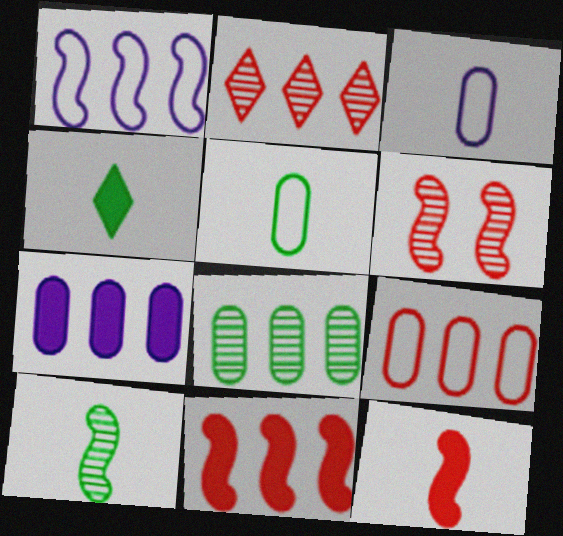[[2, 9, 11], 
[4, 5, 10], 
[7, 8, 9]]